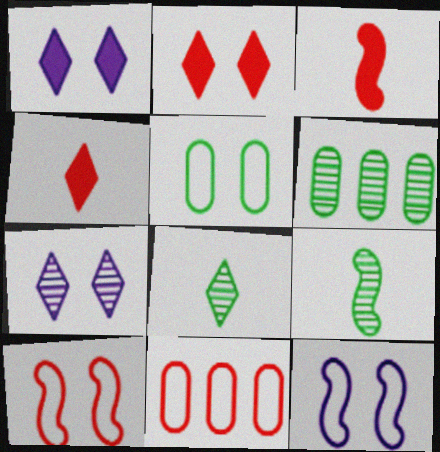[[1, 9, 11], 
[4, 6, 12]]